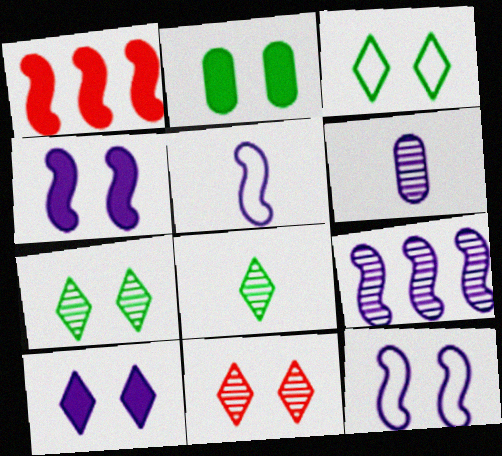[[1, 3, 6], 
[2, 11, 12], 
[3, 10, 11], 
[4, 5, 9]]